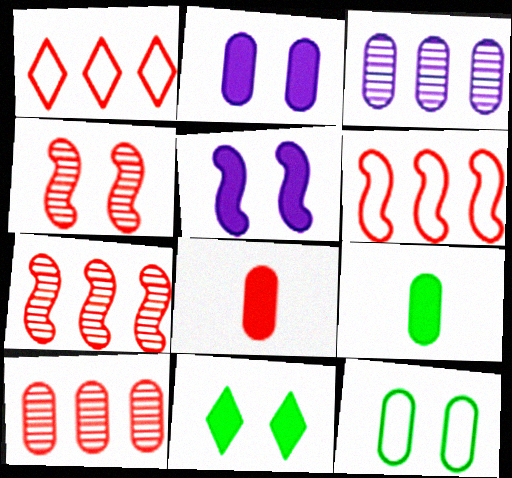[[1, 4, 8], 
[3, 8, 12]]